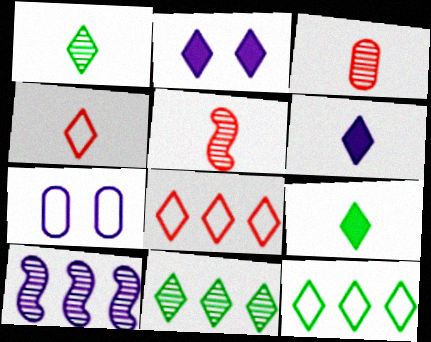[[1, 2, 8], 
[1, 4, 6], 
[2, 4, 11], 
[6, 7, 10]]